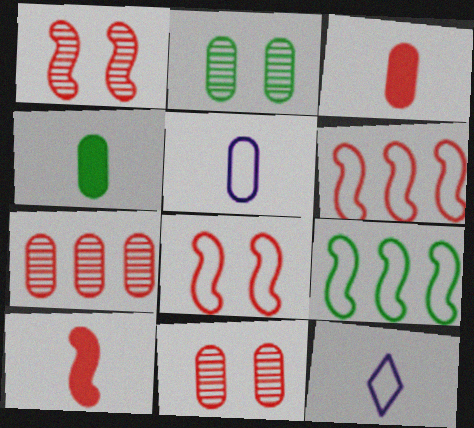[[1, 6, 10]]